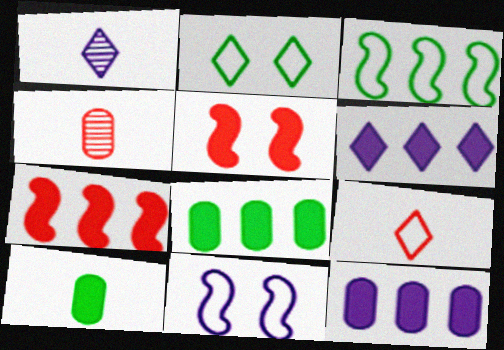[[1, 11, 12], 
[5, 6, 10], 
[6, 7, 8]]